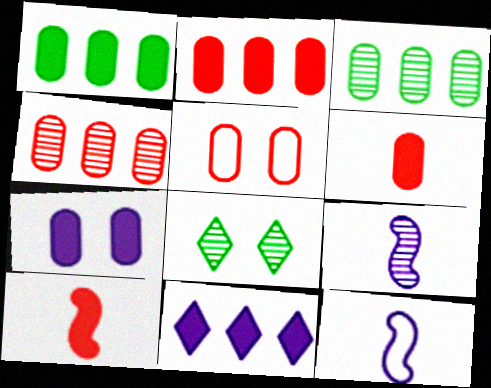[[1, 6, 7], 
[2, 8, 12], 
[4, 5, 6], 
[4, 8, 9]]